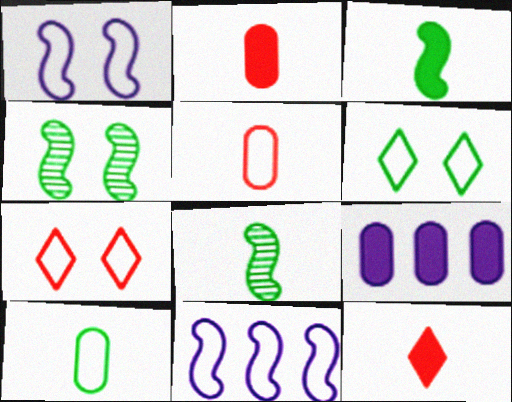[[5, 6, 11], 
[7, 8, 9], 
[7, 10, 11]]